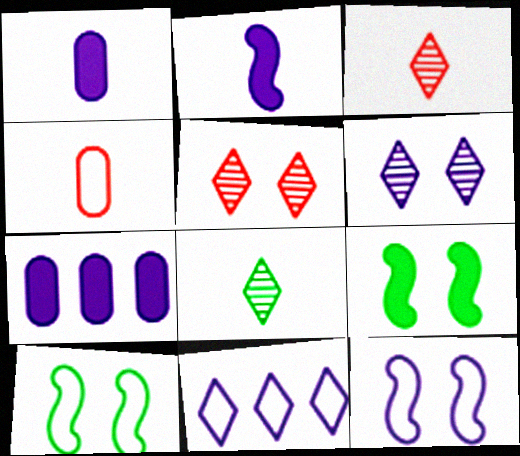[[2, 4, 8], 
[3, 7, 10], 
[4, 10, 11]]